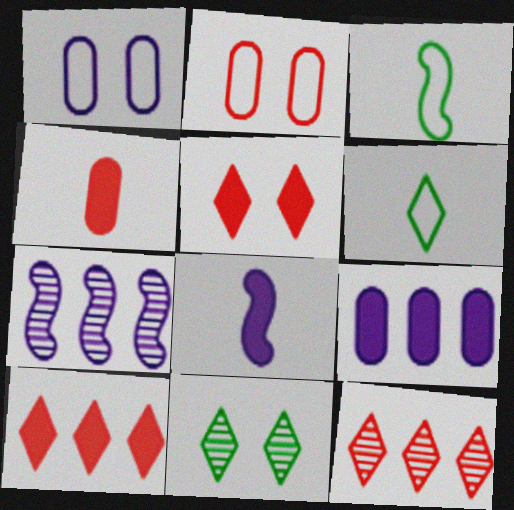[]